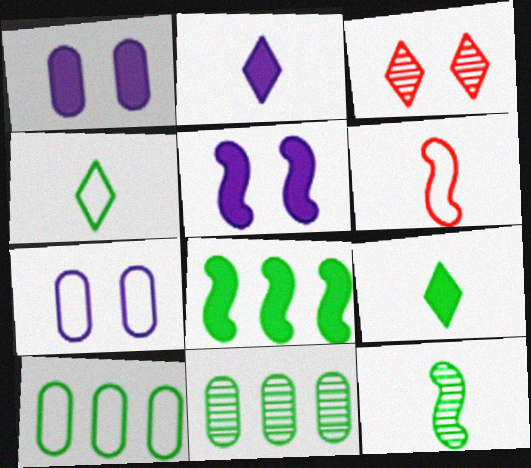[]